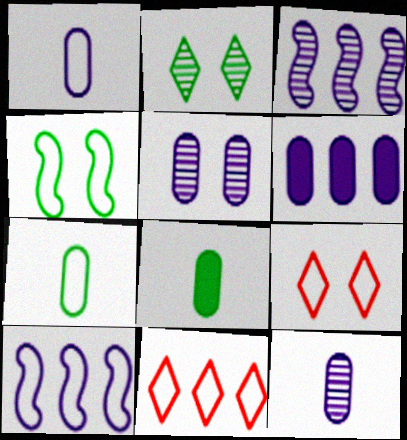[[1, 4, 11], 
[1, 5, 6], 
[3, 8, 9], 
[7, 9, 10]]